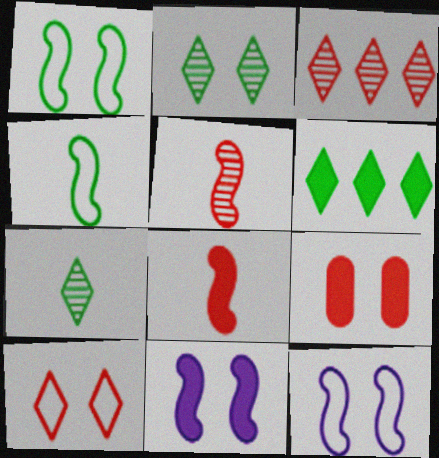[[2, 9, 12]]